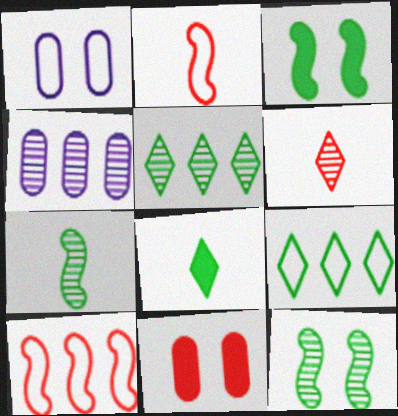[[1, 2, 9], 
[4, 6, 12], 
[6, 10, 11]]